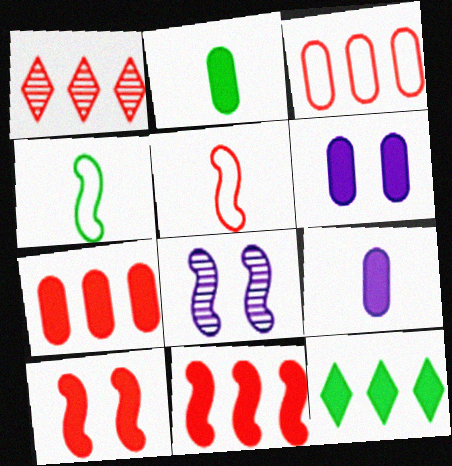[[1, 3, 11], 
[1, 4, 6], 
[2, 6, 7], 
[4, 8, 11], 
[9, 10, 12]]